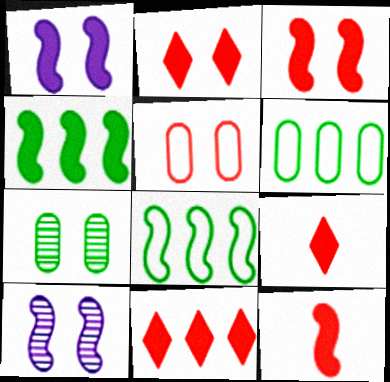[[1, 4, 12], 
[2, 9, 11], 
[6, 9, 10], 
[8, 10, 12]]